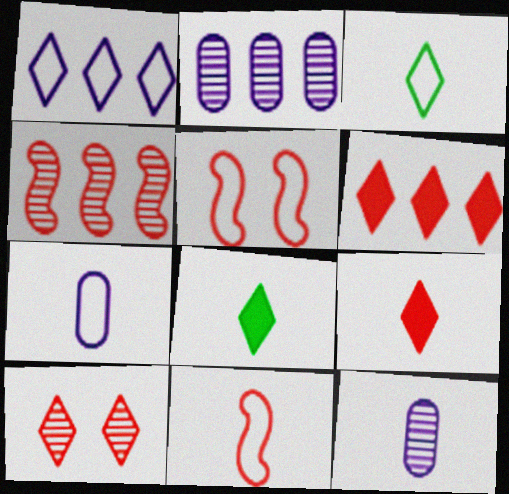[[1, 8, 10], 
[2, 5, 8], 
[3, 7, 11], 
[8, 11, 12]]